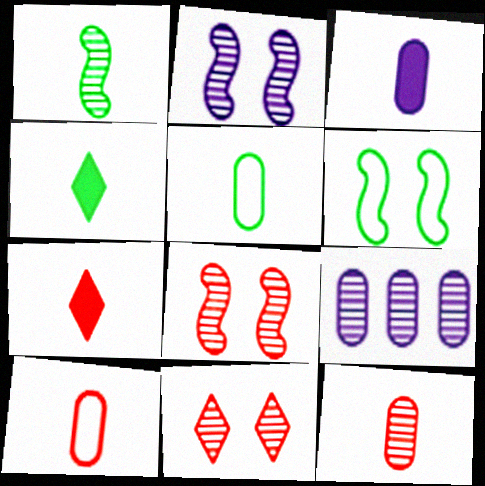[[1, 4, 5], 
[1, 9, 11], 
[3, 5, 12], 
[6, 7, 9]]